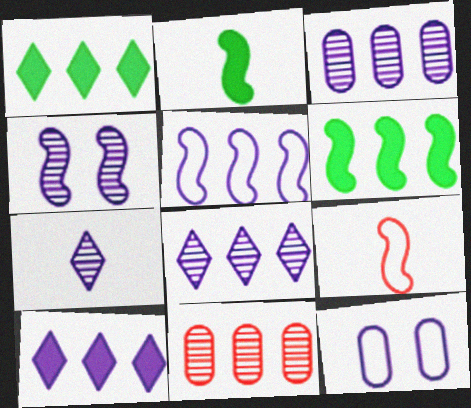[[1, 5, 11], 
[3, 4, 7], 
[3, 5, 10], 
[4, 6, 9]]